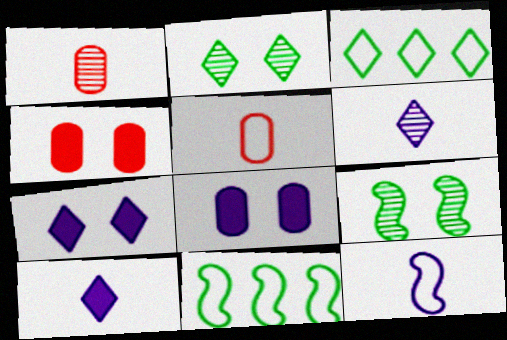[[1, 7, 11], 
[4, 6, 11]]